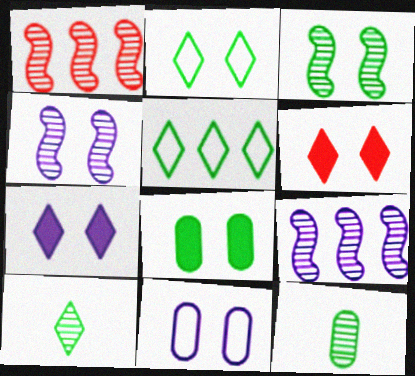[[2, 3, 8], 
[3, 6, 11], 
[4, 7, 11]]